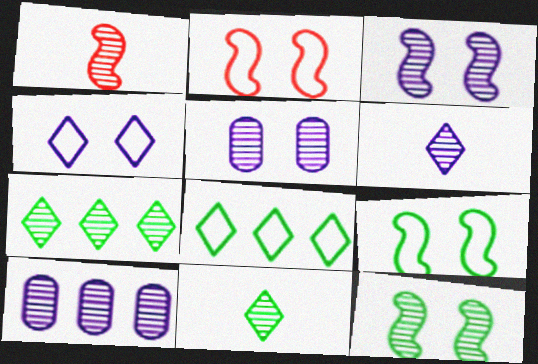[[1, 5, 7], 
[3, 6, 10]]